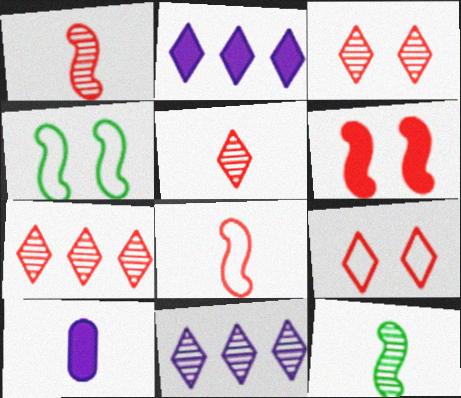[[3, 5, 7], 
[4, 7, 10]]